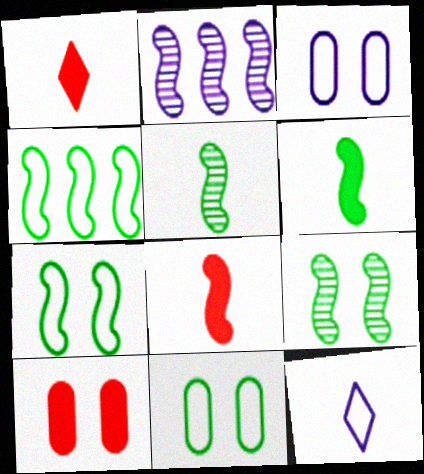[[1, 2, 11], 
[2, 7, 8], 
[4, 6, 9]]